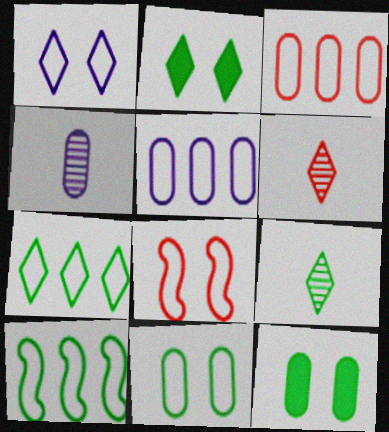[[1, 8, 11], 
[2, 7, 9], 
[3, 4, 12], 
[9, 10, 12]]